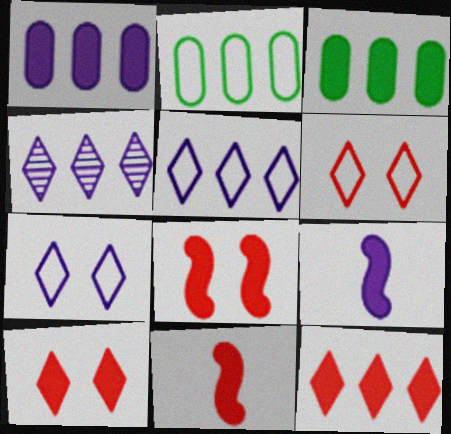[[3, 9, 10]]